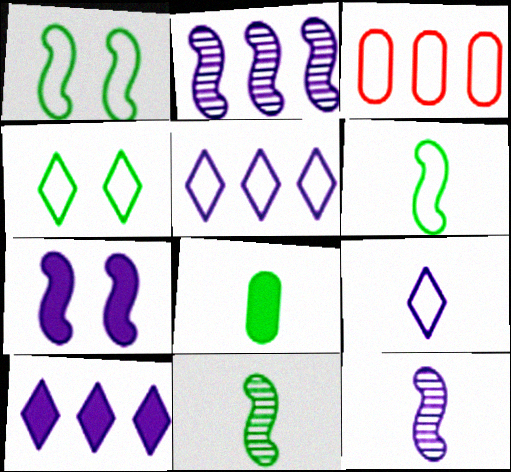[[1, 3, 9]]